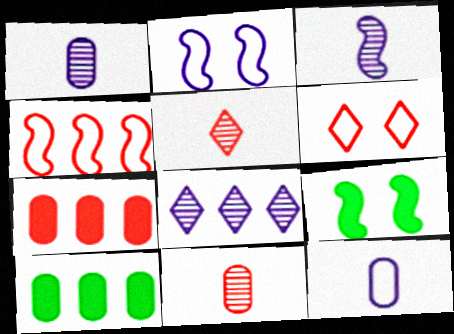[[2, 5, 10], 
[3, 4, 9], 
[3, 6, 10], 
[4, 8, 10]]